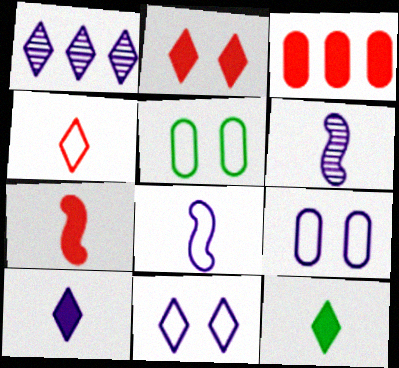[[1, 5, 7], 
[1, 10, 11], 
[2, 3, 7]]